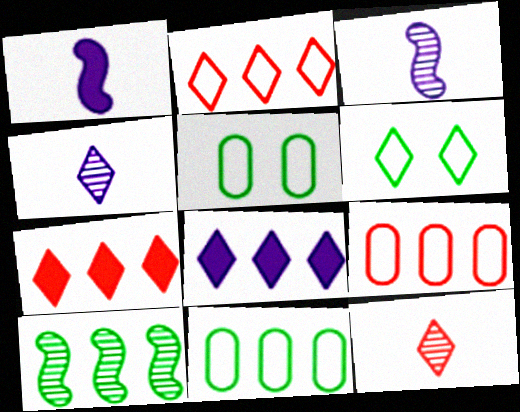[[3, 5, 7], 
[4, 6, 7], 
[6, 8, 12], 
[8, 9, 10]]